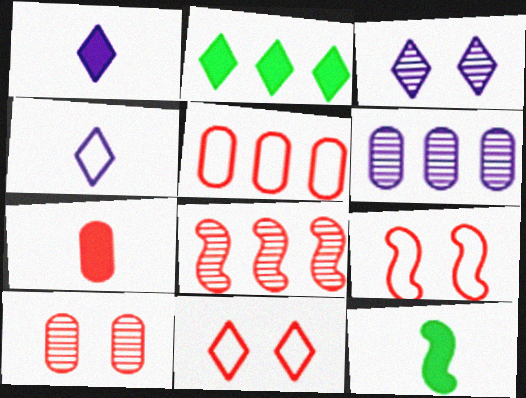[[1, 7, 12], 
[3, 5, 12], 
[5, 7, 10], 
[6, 11, 12], 
[7, 8, 11]]